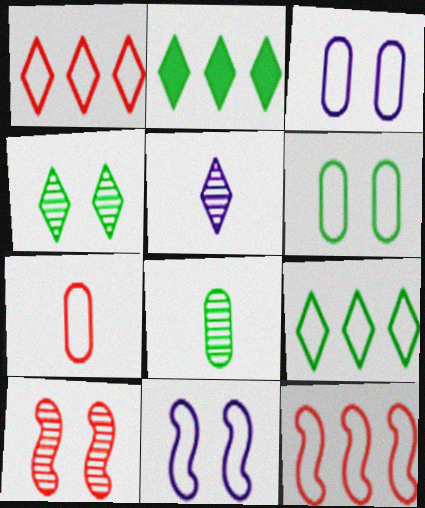[[7, 9, 11]]